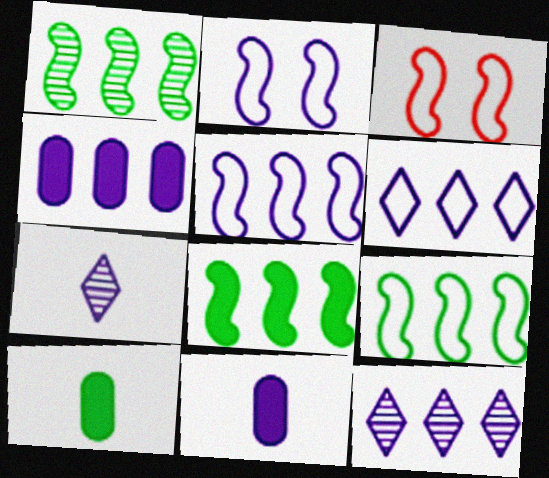[[1, 8, 9], 
[2, 4, 7], 
[2, 11, 12], 
[3, 10, 12], 
[4, 5, 12]]